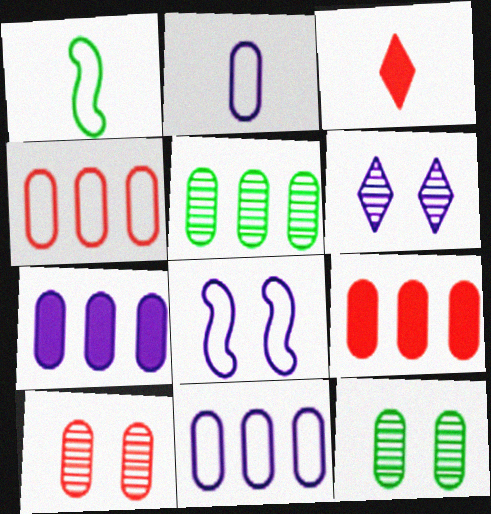[[1, 6, 9], 
[2, 9, 12], 
[3, 5, 8], 
[4, 5, 7], 
[5, 9, 11]]